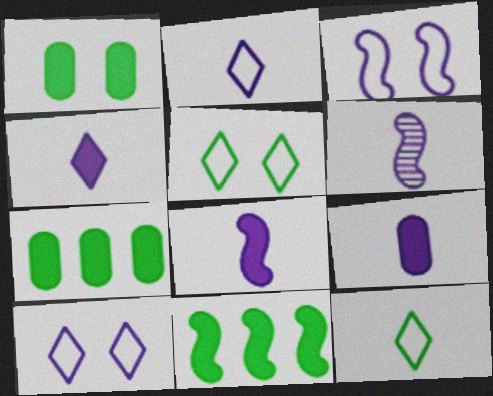[[2, 6, 9], 
[4, 8, 9]]